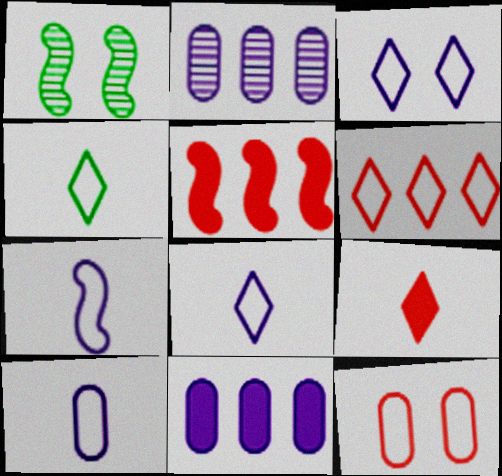[[1, 5, 7], 
[3, 4, 6], 
[7, 8, 10]]